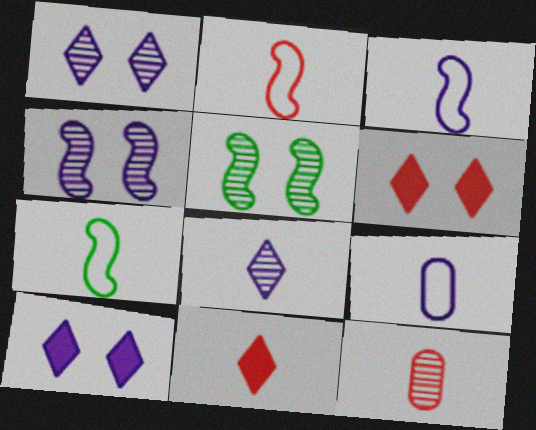[[2, 3, 7], 
[2, 11, 12]]